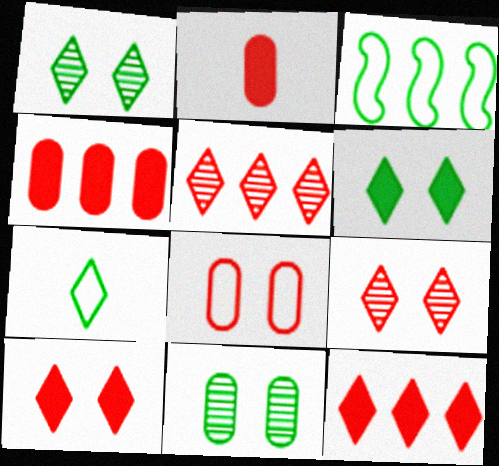[]